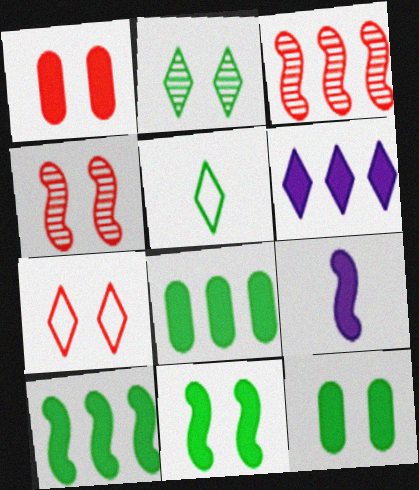[[1, 4, 7]]